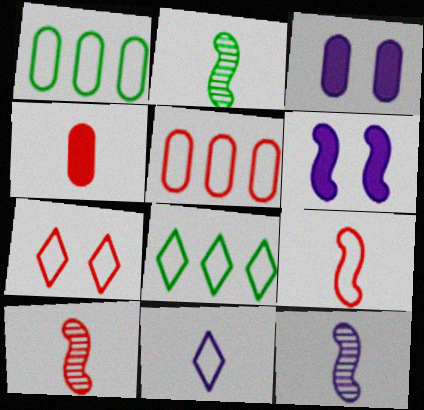[[2, 4, 11], 
[2, 10, 12], 
[3, 8, 10], 
[5, 7, 9], 
[7, 8, 11]]